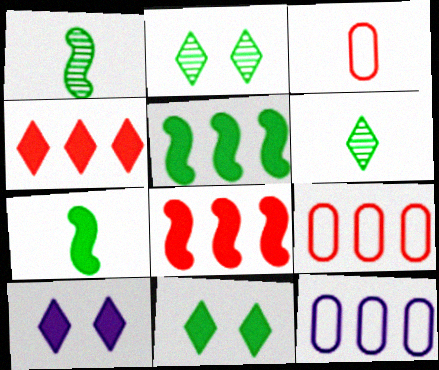[[1, 9, 10]]